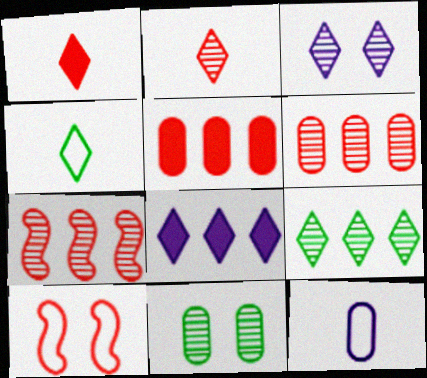[[1, 6, 10], 
[2, 3, 9], 
[2, 5, 10], 
[5, 11, 12]]